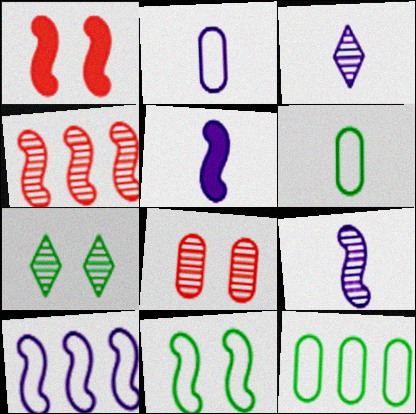[[1, 3, 12], 
[2, 3, 5], 
[4, 5, 11]]